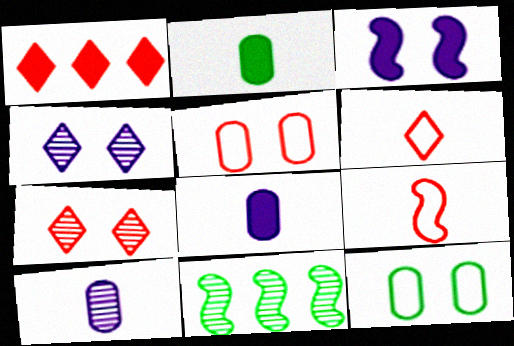[[1, 2, 3], 
[1, 6, 7], 
[3, 7, 12], 
[3, 9, 11], 
[7, 10, 11]]